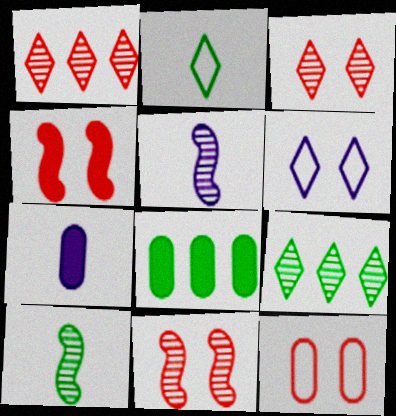[[3, 4, 12]]